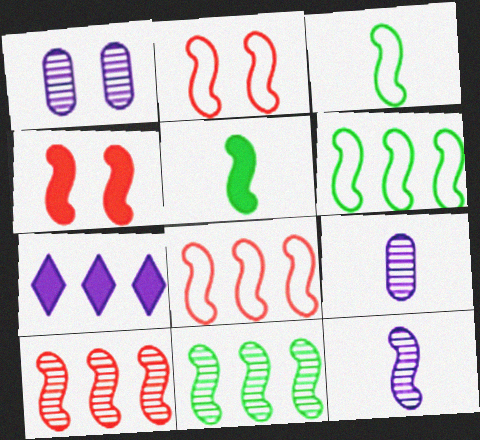[[4, 6, 12]]